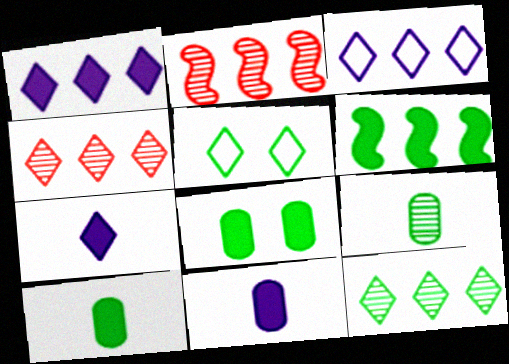[[2, 5, 11], 
[4, 5, 7], 
[5, 6, 9]]